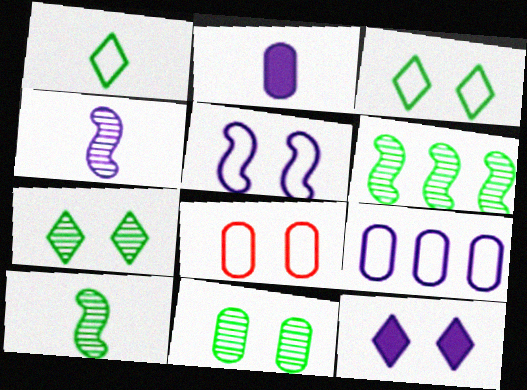[[3, 5, 8], 
[4, 9, 12]]